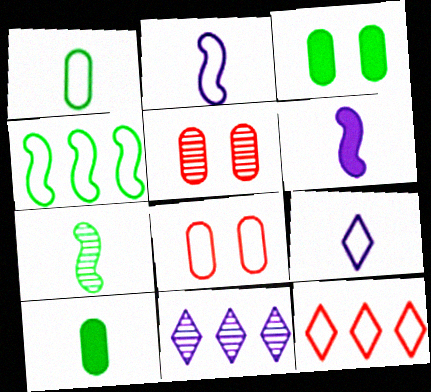[[4, 8, 9], 
[5, 7, 11]]